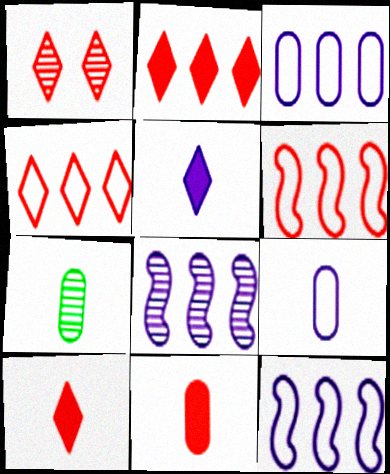[[1, 4, 10], 
[1, 6, 11], 
[1, 7, 8], 
[7, 9, 11]]